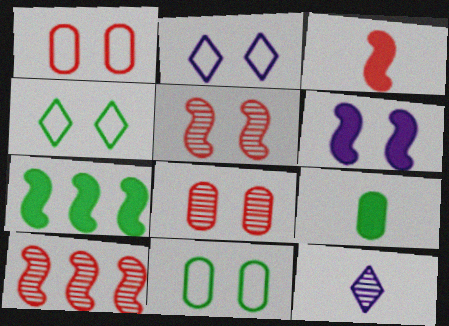[[1, 7, 12], 
[2, 9, 10], 
[3, 6, 7], 
[4, 6, 8]]